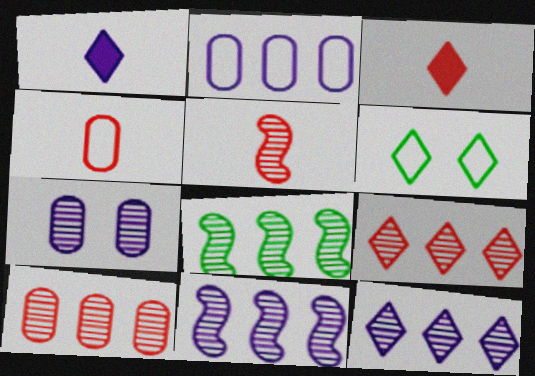[[1, 6, 9], 
[3, 4, 5], 
[3, 6, 12], 
[8, 10, 12]]